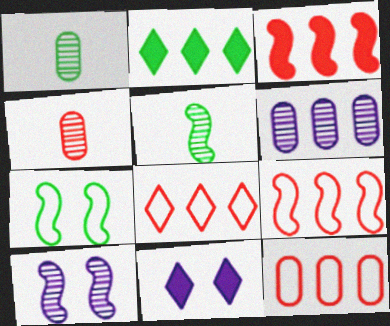[[1, 2, 7], 
[1, 9, 11], 
[2, 6, 9], 
[5, 11, 12], 
[8, 9, 12]]